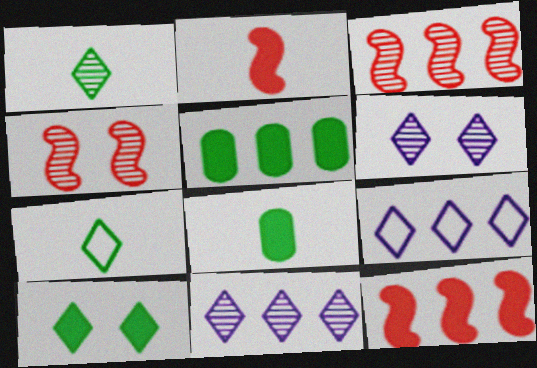[[3, 5, 9], 
[4, 8, 9]]